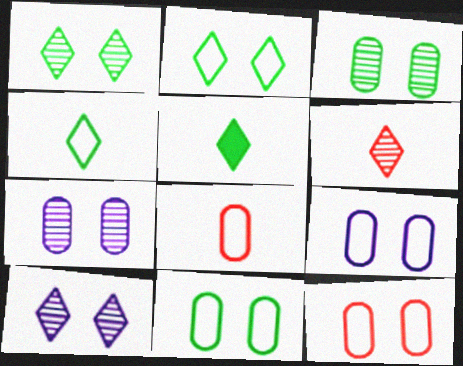[[9, 11, 12]]